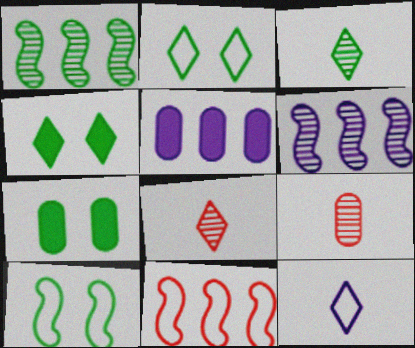[[5, 8, 10]]